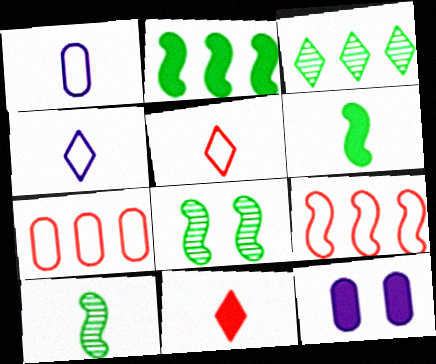[[1, 10, 11], 
[2, 11, 12]]